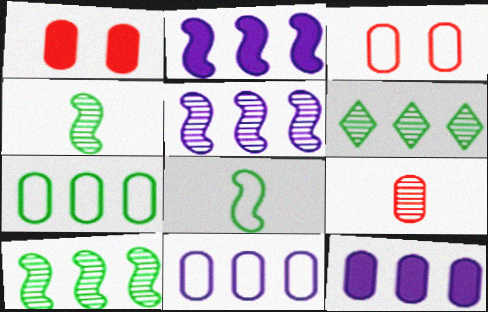[]